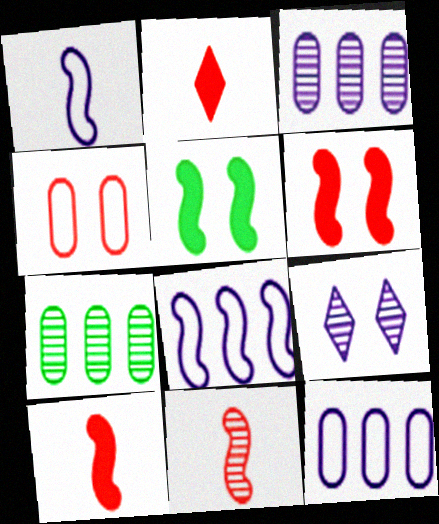[[4, 5, 9], 
[5, 8, 11], 
[7, 9, 11]]